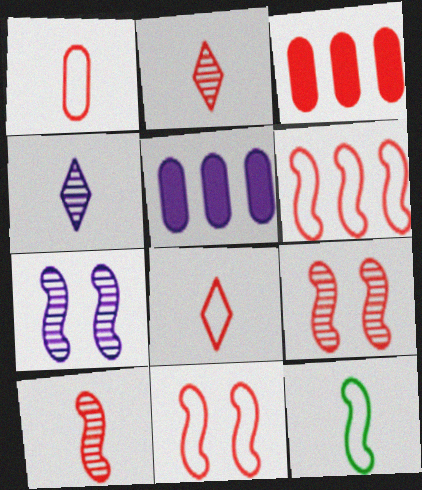[[2, 3, 11], 
[3, 8, 9]]